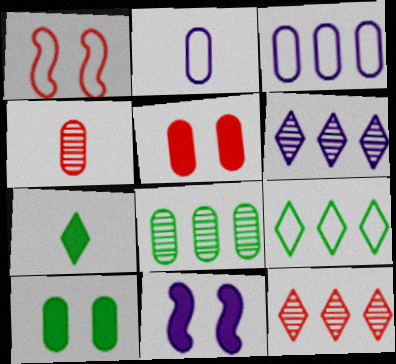[[1, 2, 9], 
[2, 5, 8], 
[2, 6, 11], 
[3, 4, 10], 
[4, 9, 11]]